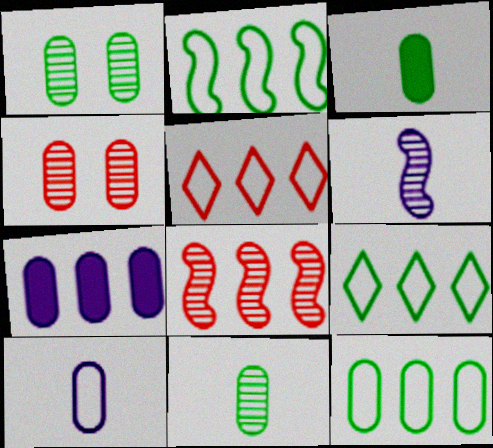[[1, 3, 12], 
[2, 9, 12], 
[7, 8, 9]]